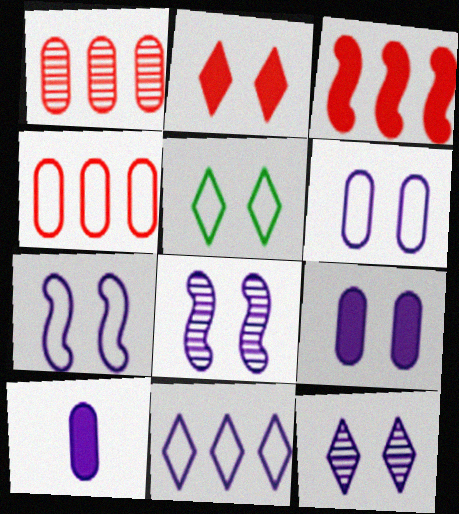[[2, 5, 12], 
[7, 9, 12], 
[8, 10, 11]]